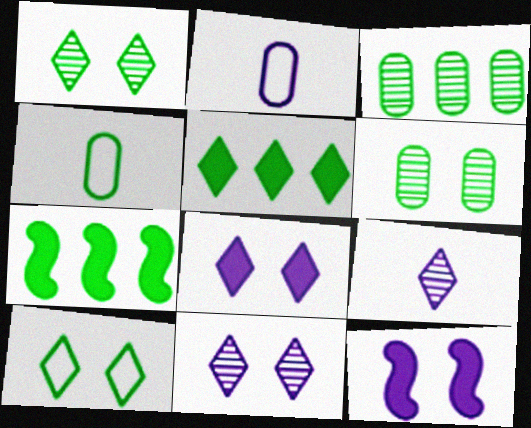[[1, 4, 7]]